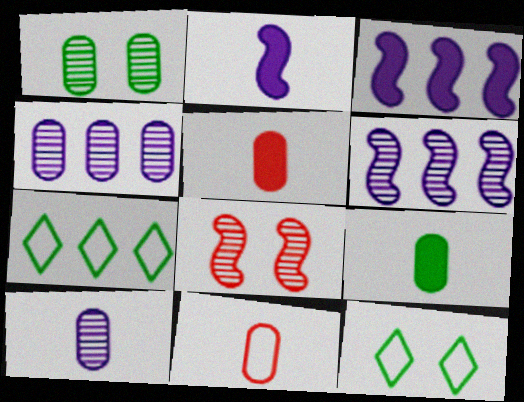[[5, 6, 12], 
[9, 10, 11]]